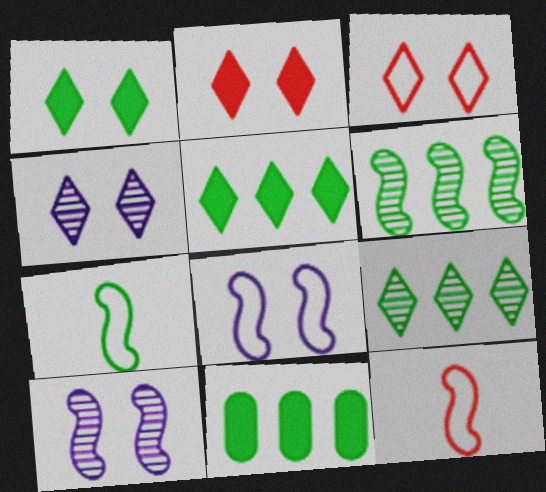[[1, 3, 4], 
[4, 11, 12]]